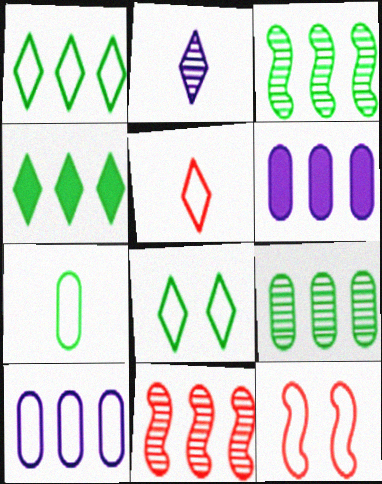[[1, 6, 11], 
[4, 10, 11]]